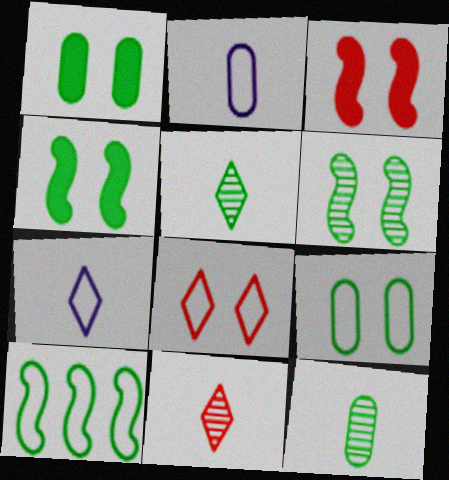[[1, 5, 10], 
[2, 8, 10]]